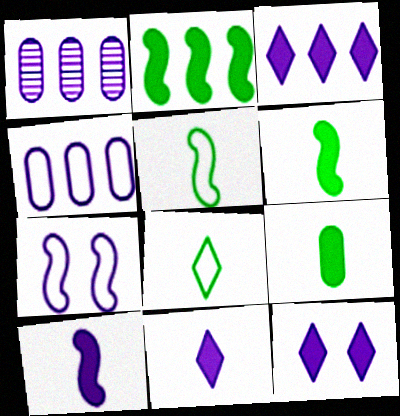[[1, 7, 11], 
[3, 11, 12]]